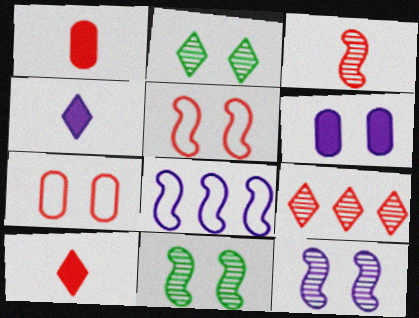[[1, 2, 8], 
[1, 5, 9], 
[2, 5, 6]]